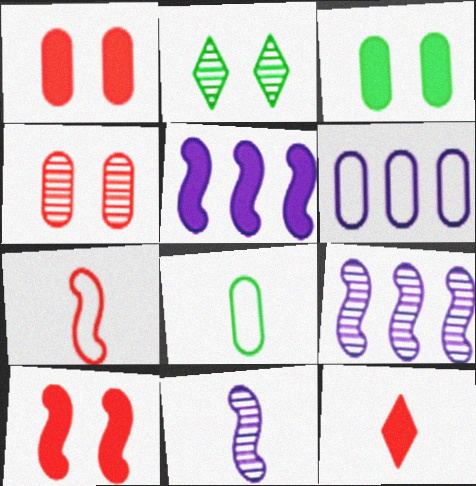[[3, 5, 12], 
[8, 11, 12]]